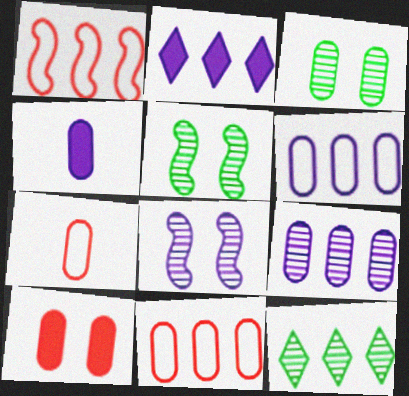[[2, 5, 7], 
[3, 4, 11]]